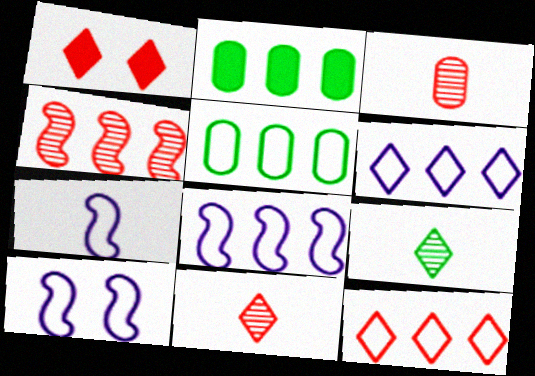[[1, 6, 9], 
[1, 11, 12], 
[2, 4, 6], 
[2, 10, 11], 
[5, 8, 12], 
[7, 8, 10]]